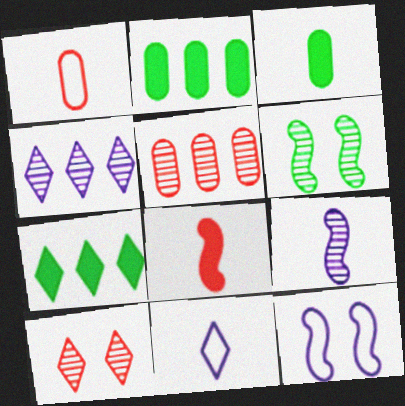[[7, 10, 11]]